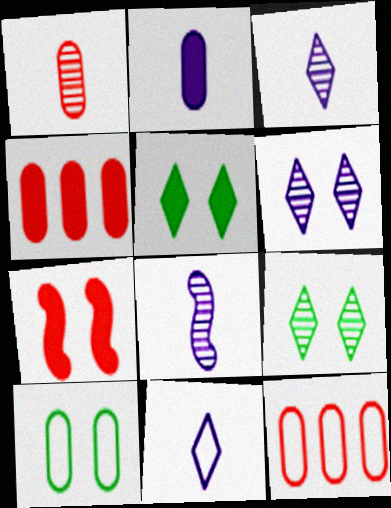[[2, 8, 11], 
[5, 8, 12], 
[6, 7, 10]]